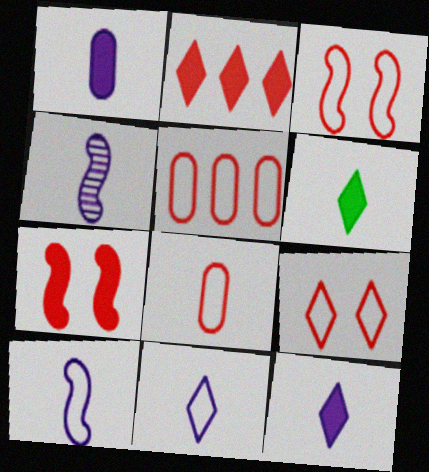[[1, 4, 11], 
[4, 6, 8]]